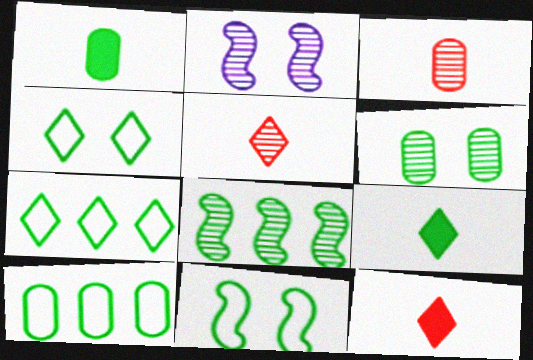[[1, 4, 8], 
[1, 6, 10], 
[2, 10, 12]]